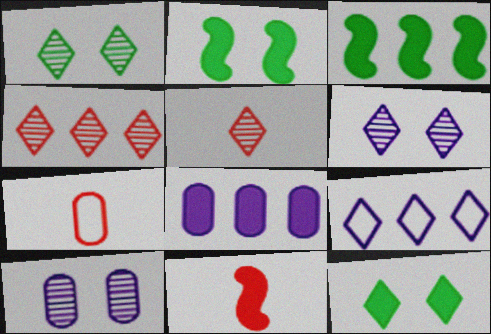[[3, 6, 7], 
[5, 7, 11], 
[5, 9, 12], 
[8, 11, 12]]